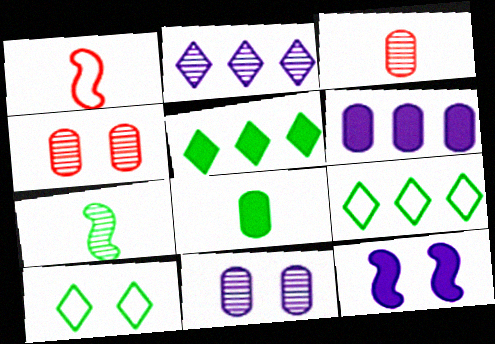[[1, 5, 11], 
[2, 4, 7], 
[3, 9, 12], 
[4, 10, 12]]